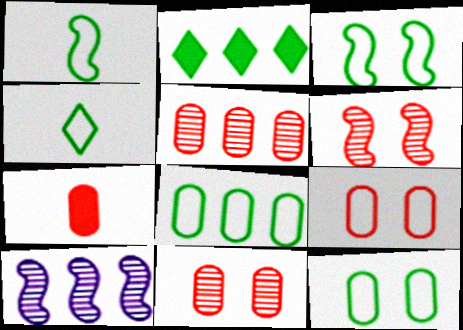[[3, 4, 8], 
[5, 7, 9]]